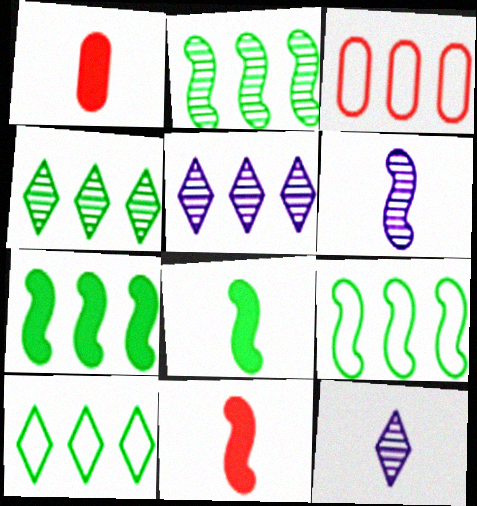[[2, 7, 9], 
[3, 5, 7]]